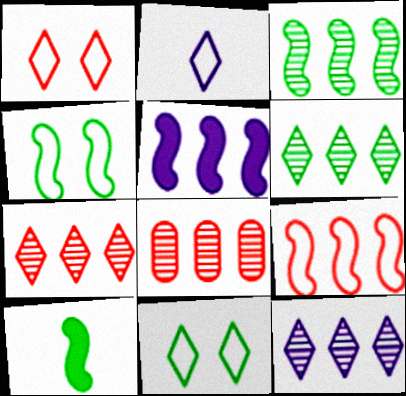[[3, 4, 10], 
[3, 5, 9], 
[3, 8, 12], 
[6, 7, 12]]